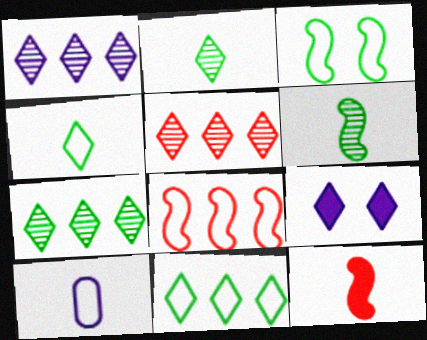[[1, 5, 7], 
[2, 10, 12], 
[4, 5, 9]]